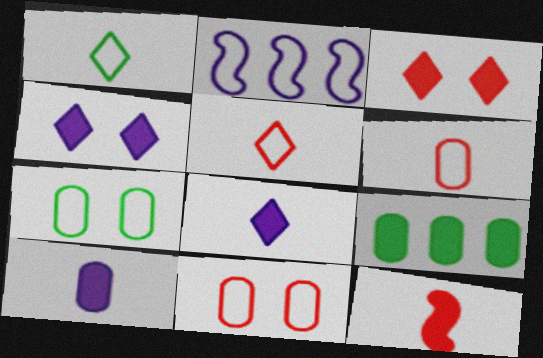[[1, 2, 11], 
[2, 5, 7], 
[4, 9, 12]]